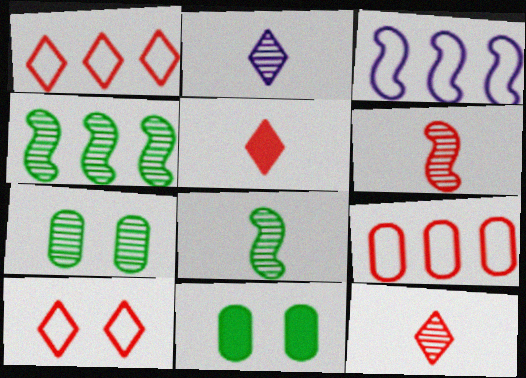[[3, 5, 7], 
[3, 11, 12]]